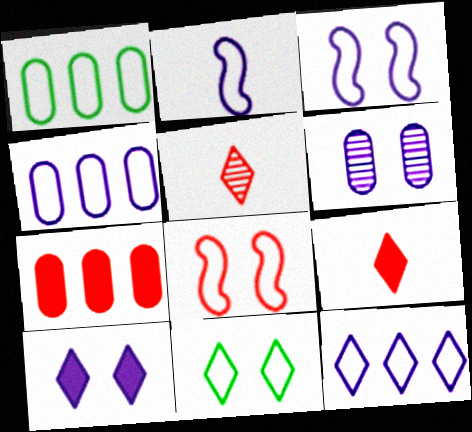[[3, 6, 10], 
[5, 7, 8]]